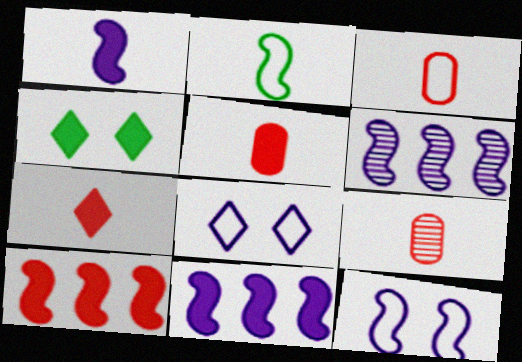[[1, 6, 12], 
[3, 4, 6], 
[3, 5, 9], 
[4, 5, 11]]